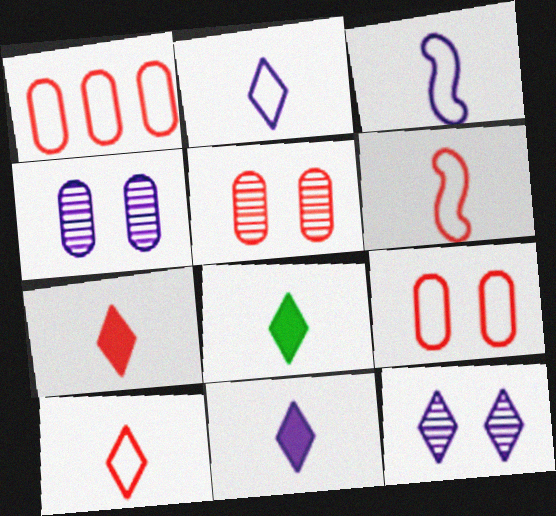[[7, 8, 11]]